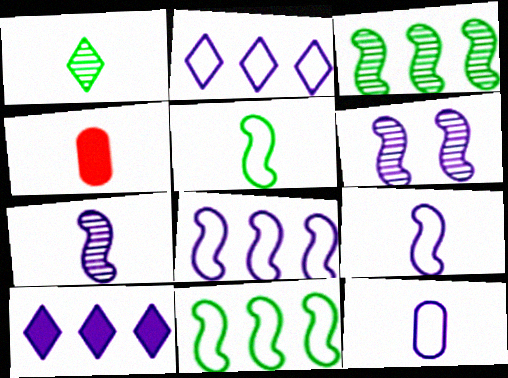[[1, 4, 9], 
[6, 10, 12]]